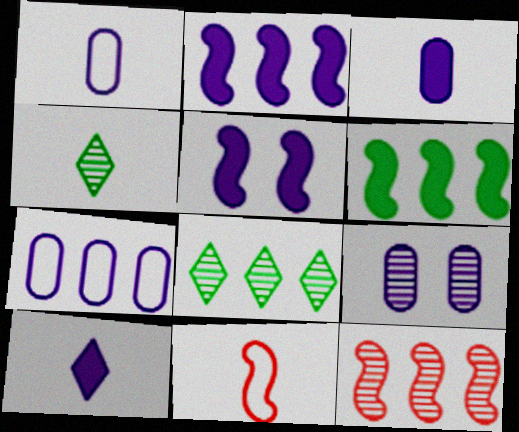[[3, 4, 11], 
[3, 7, 9], 
[4, 9, 12]]